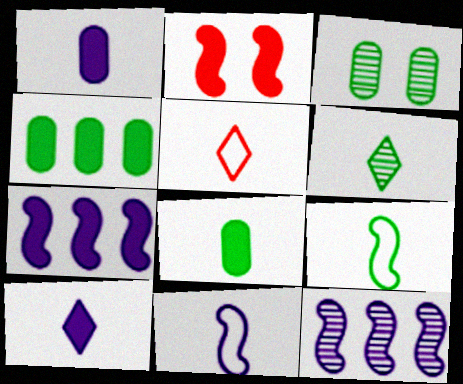[[2, 4, 10], 
[2, 9, 12], 
[3, 5, 7], 
[5, 6, 10], 
[6, 8, 9]]